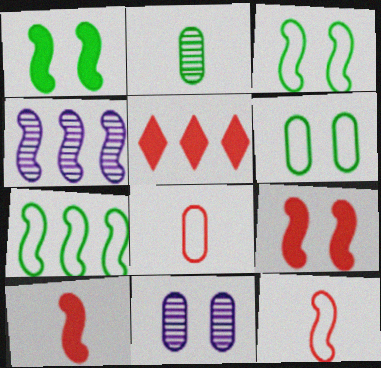[[1, 4, 12], 
[3, 4, 10]]